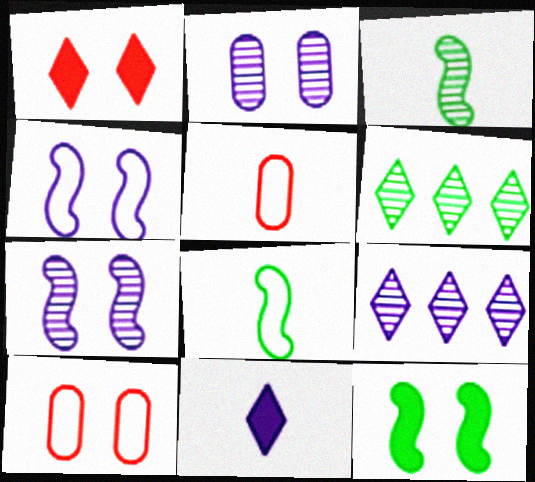[[3, 5, 11], 
[5, 9, 12]]